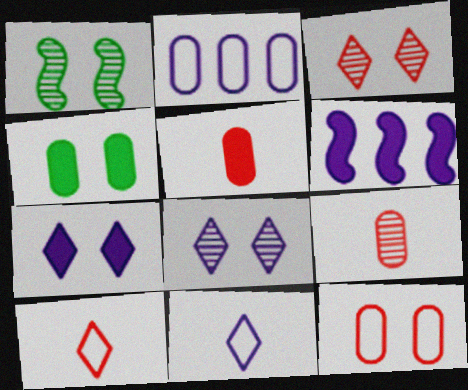[[1, 7, 12], 
[2, 4, 9]]